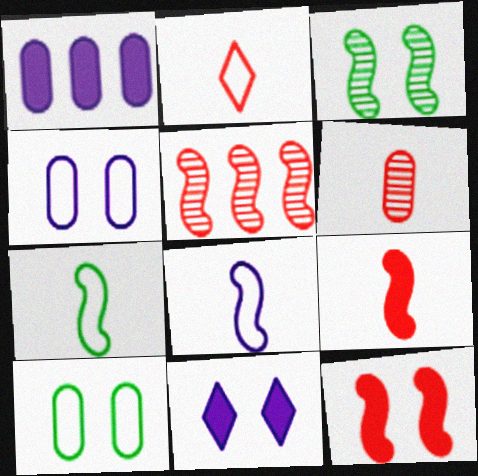[[1, 2, 3], 
[1, 6, 10], 
[2, 6, 9]]